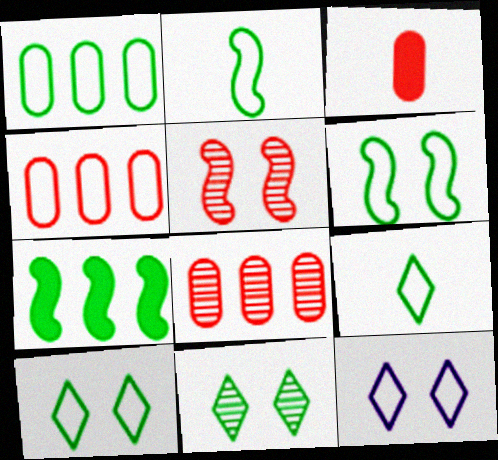[[1, 2, 10], 
[1, 6, 9], 
[2, 4, 12]]